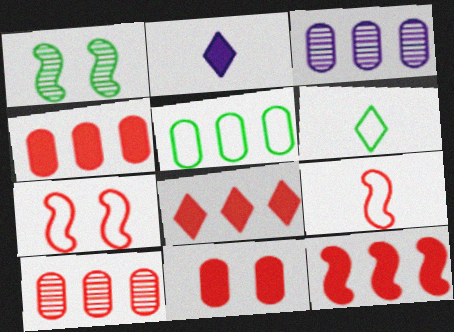[[3, 4, 5], 
[4, 8, 12]]